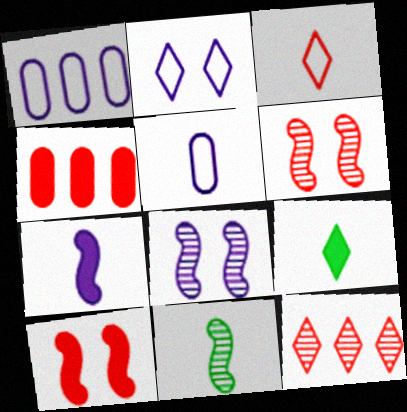[[1, 6, 9], 
[2, 4, 11], 
[2, 9, 12], 
[3, 4, 6]]